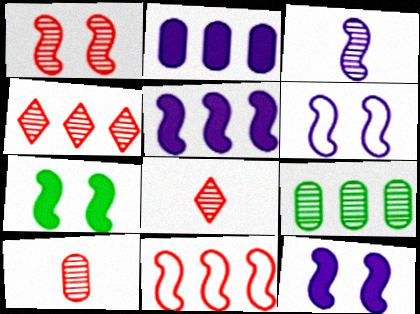[[1, 4, 10], 
[1, 6, 7], 
[3, 5, 6], 
[3, 7, 11]]